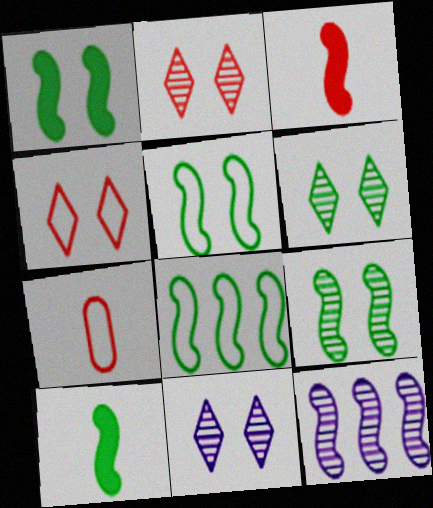[[1, 5, 9], 
[2, 6, 11], 
[3, 5, 12], 
[8, 9, 10]]